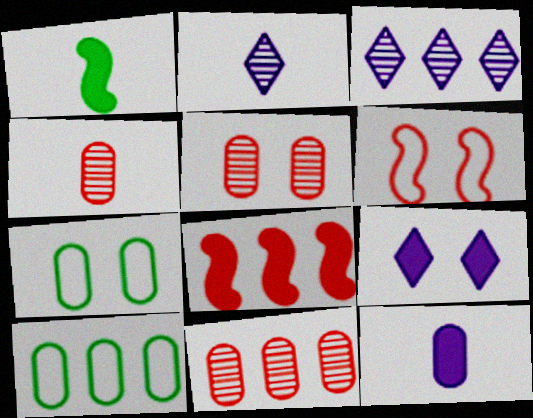[[2, 7, 8], 
[3, 8, 10], 
[4, 5, 11], 
[5, 10, 12], 
[7, 11, 12]]